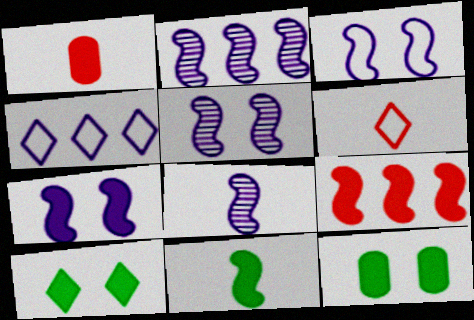[[2, 5, 8], 
[2, 6, 12], 
[3, 5, 7], 
[7, 9, 11]]